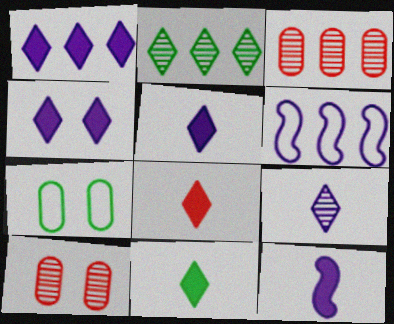[[1, 4, 5], 
[5, 8, 11], 
[6, 10, 11]]